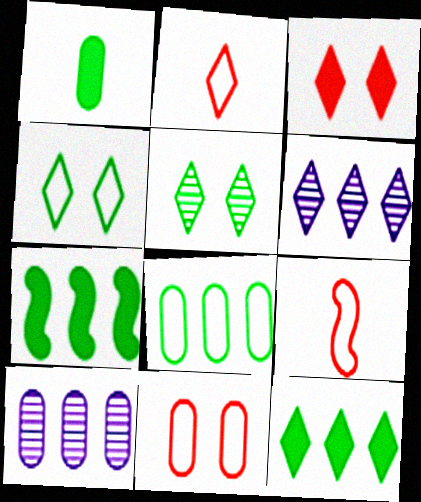[[1, 10, 11]]